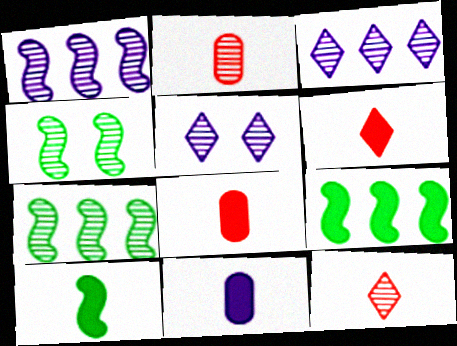[[2, 3, 4], 
[2, 5, 7], 
[6, 10, 11]]